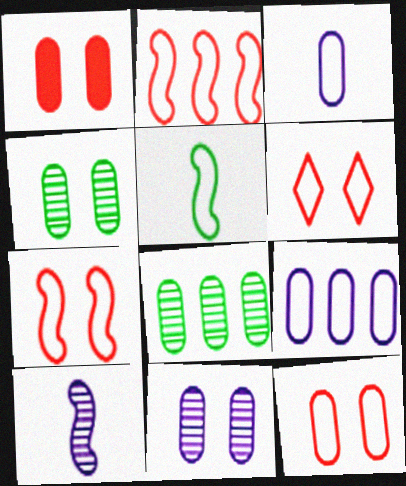[[1, 3, 8], 
[5, 6, 9], 
[6, 7, 12]]